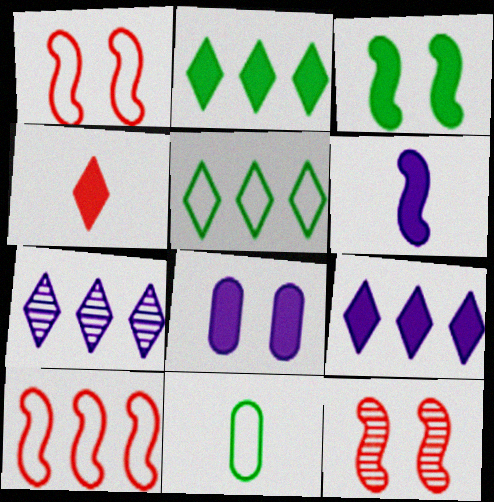[[6, 8, 9], 
[9, 11, 12]]